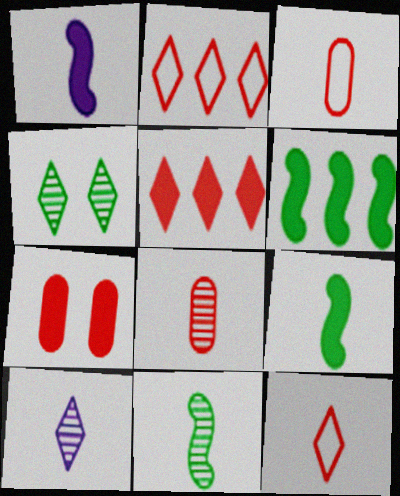[[3, 9, 10], 
[8, 10, 11]]